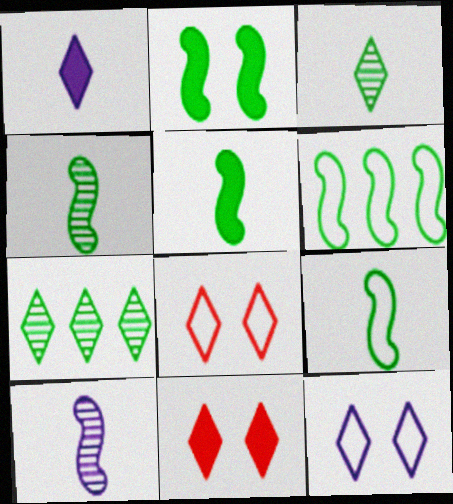[[1, 7, 8], 
[2, 4, 6], 
[4, 5, 9]]